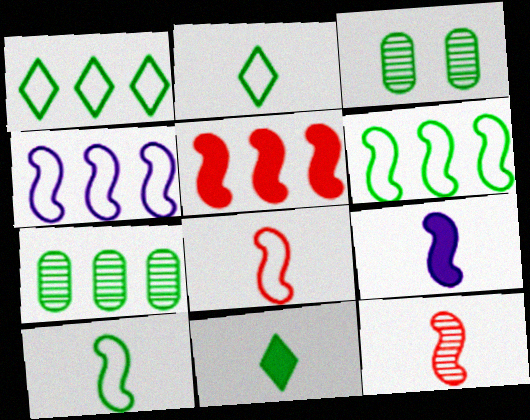[[3, 6, 11], 
[9, 10, 12]]